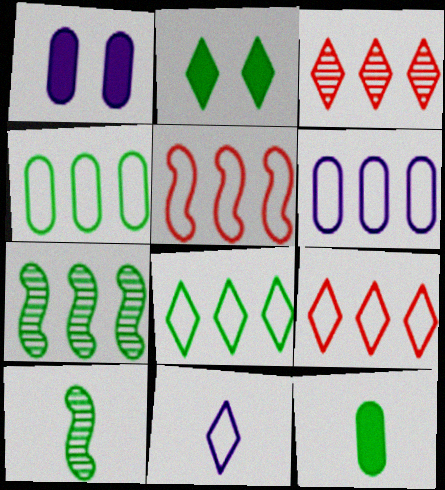[[1, 9, 10], 
[2, 3, 11], 
[2, 4, 10], 
[5, 6, 8]]